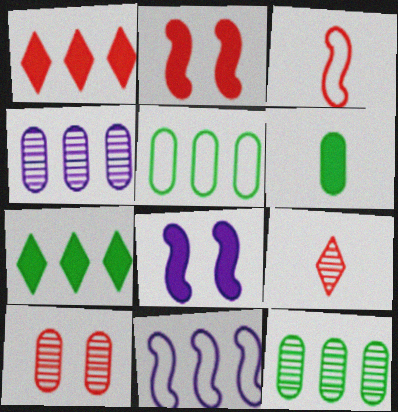[[1, 3, 10], 
[1, 6, 8], 
[1, 11, 12], 
[5, 8, 9]]